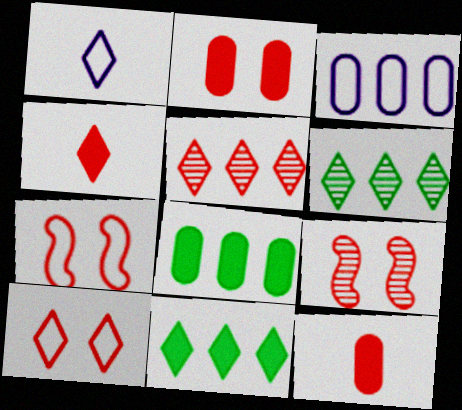[[1, 8, 9], 
[2, 9, 10], 
[4, 5, 10], 
[5, 7, 12]]